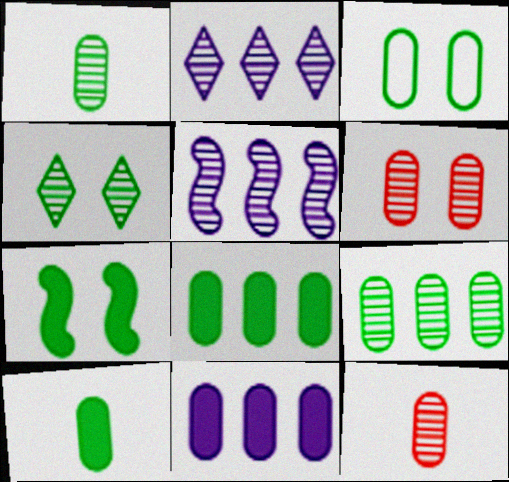[[1, 3, 8], 
[3, 4, 7], 
[3, 9, 10], 
[3, 11, 12], 
[4, 5, 12]]